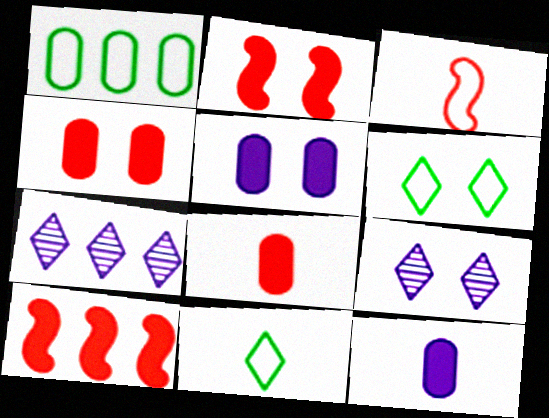[[1, 7, 10]]